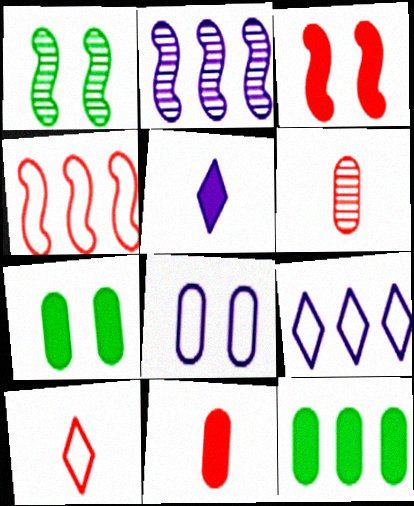[[1, 9, 11], 
[2, 5, 8], 
[2, 7, 10], 
[3, 5, 12], 
[6, 8, 12]]